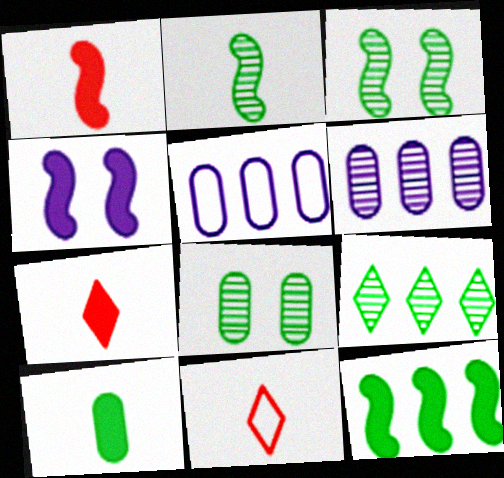[[1, 4, 12], 
[2, 8, 9], 
[3, 5, 7]]